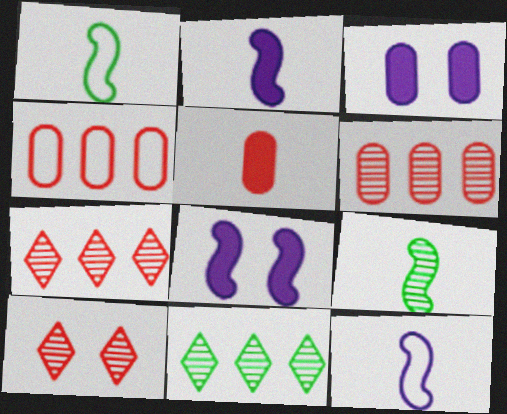[[1, 3, 7]]